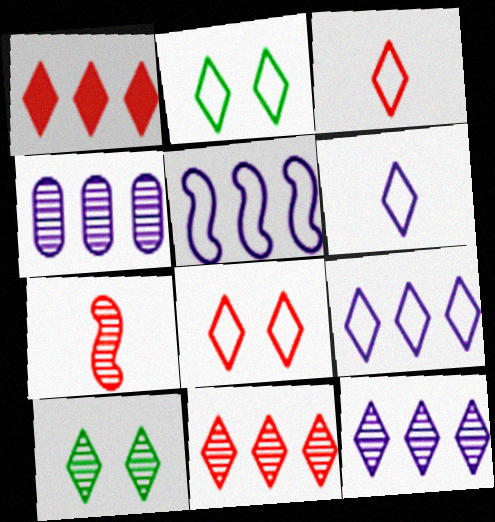[[1, 6, 10], 
[2, 3, 9], 
[4, 7, 10]]